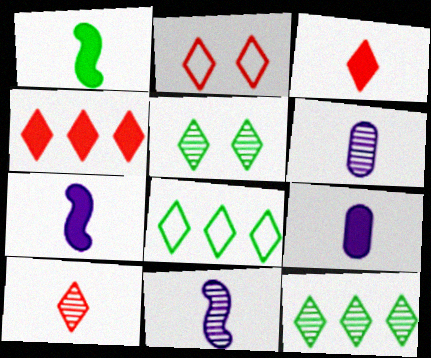[[1, 3, 9], 
[2, 4, 10]]